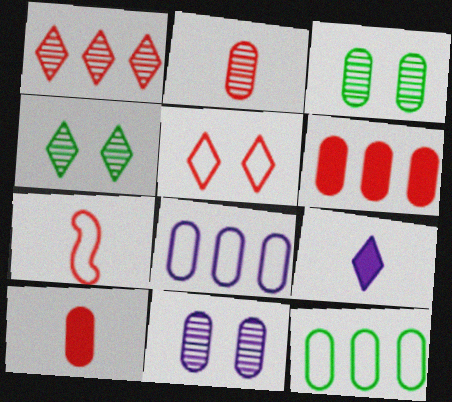[[3, 8, 10], 
[10, 11, 12]]